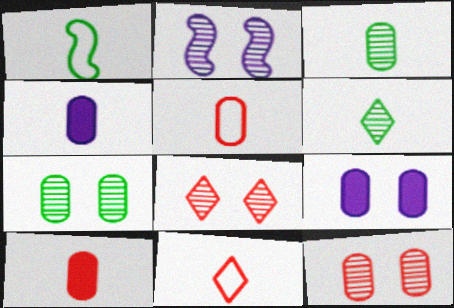[[2, 7, 8], 
[3, 4, 5]]